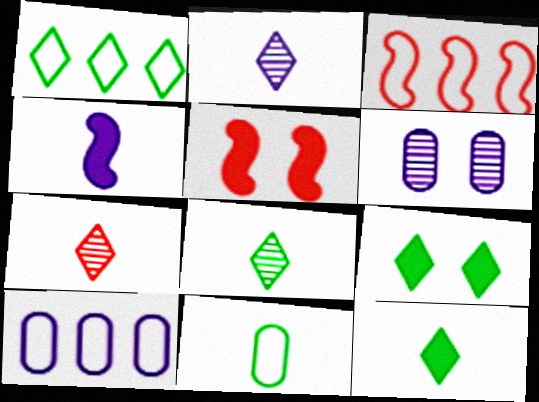[[1, 3, 10], 
[1, 8, 9], 
[2, 7, 8], 
[3, 6, 12], 
[4, 7, 11], 
[5, 8, 10]]